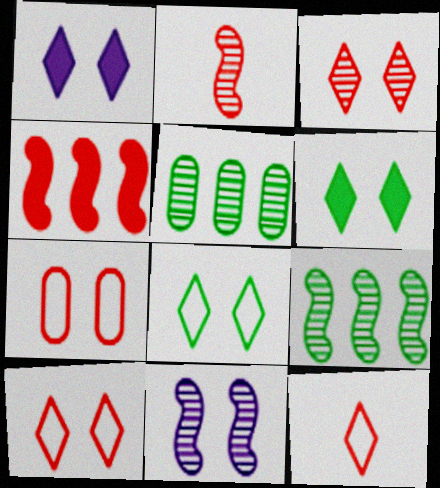[[1, 3, 8], 
[2, 9, 11], 
[6, 7, 11]]